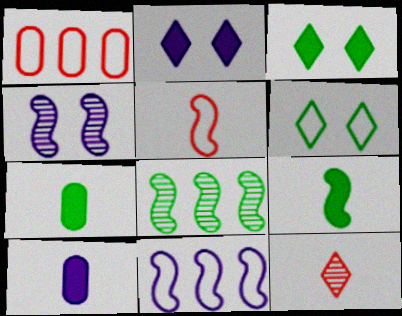[[6, 7, 8]]